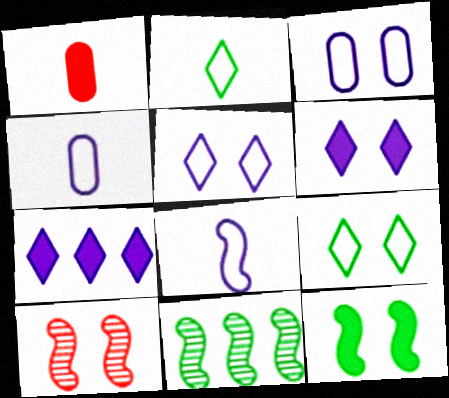[[1, 5, 11], 
[1, 7, 12]]